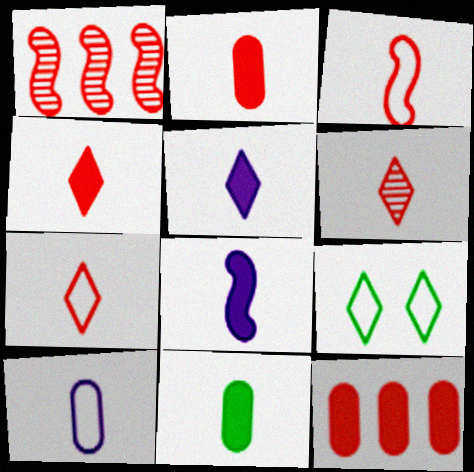[[2, 3, 6], 
[4, 6, 7], 
[4, 8, 11]]